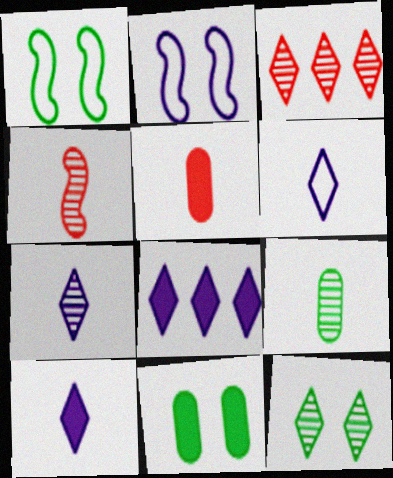[[1, 11, 12], 
[3, 7, 12], 
[4, 7, 9], 
[6, 7, 10]]